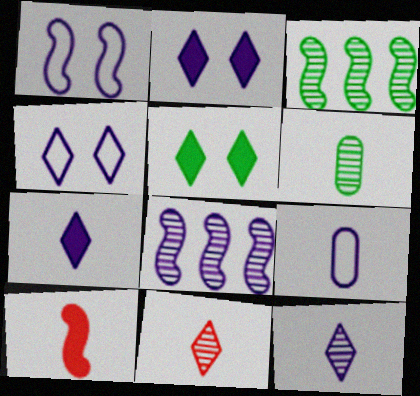[[1, 3, 10], 
[2, 8, 9]]